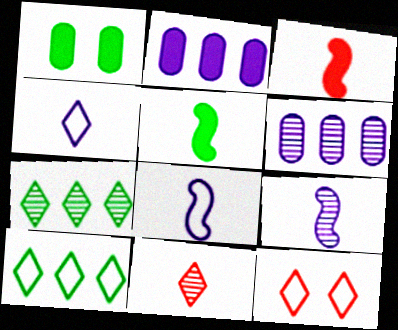[[4, 10, 12], 
[5, 6, 12]]